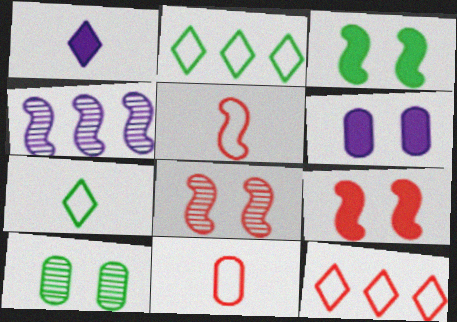[[3, 4, 5]]